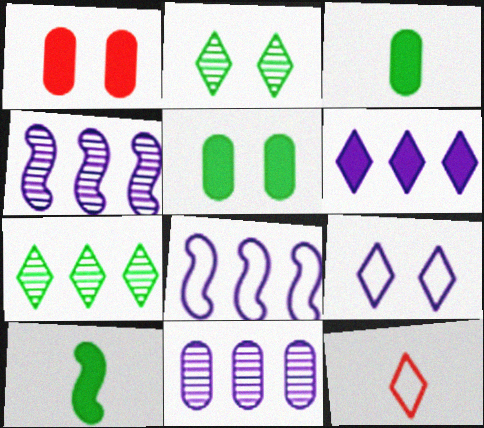[[1, 6, 10], 
[2, 6, 12], 
[4, 5, 12], 
[6, 8, 11]]